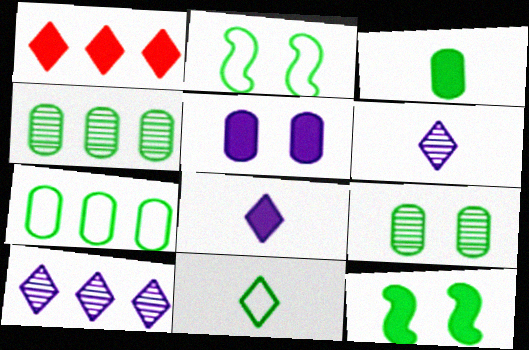[[2, 7, 11], 
[3, 7, 9], 
[4, 11, 12]]